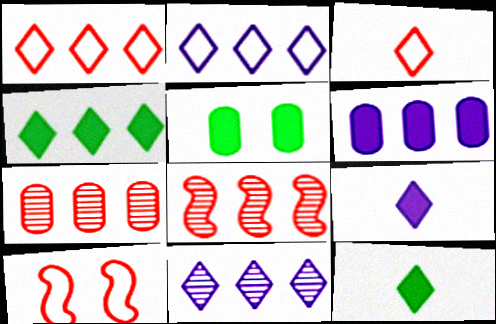[[1, 4, 11]]